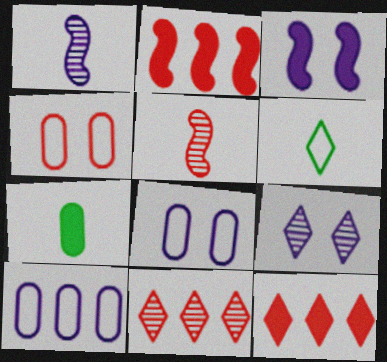[[3, 7, 12], 
[3, 8, 9], 
[4, 5, 12], 
[6, 9, 12]]